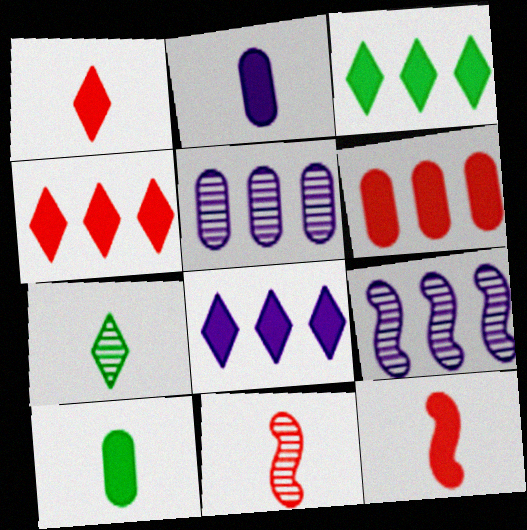[[3, 4, 8]]